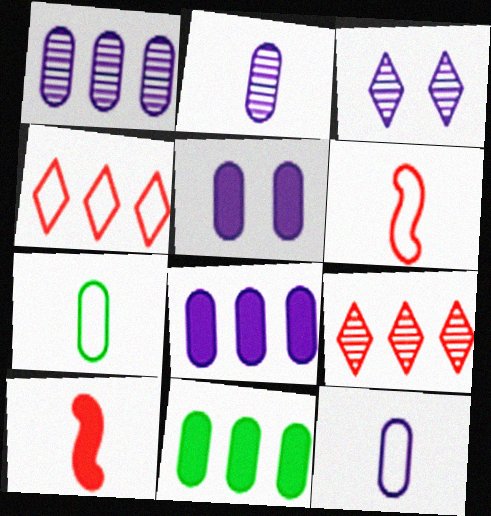[[1, 5, 12], 
[3, 6, 11]]